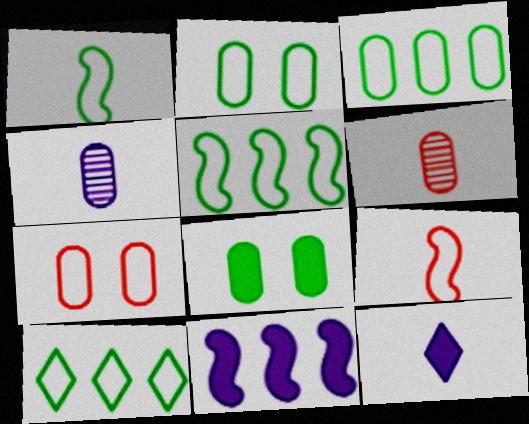[[1, 2, 10], 
[1, 6, 12], 
[3, 5, 10]]